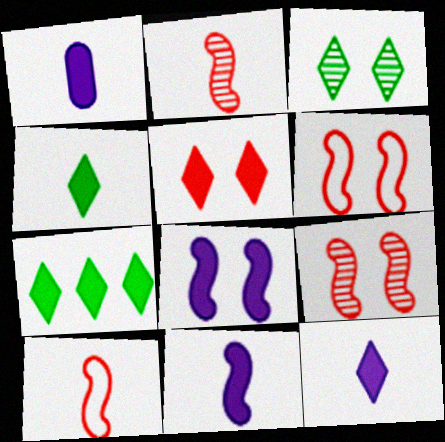[[1, 11, 12], 
[5, 7, 12]]